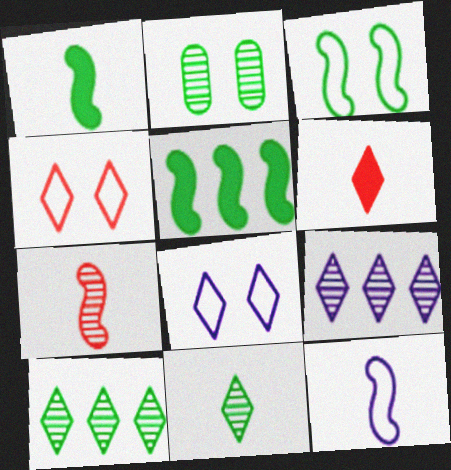[[1, 7, 12], 
[2, 7, 9], 
[6, 8, 10]]